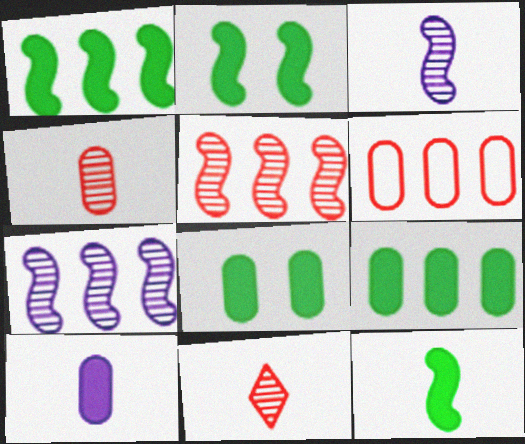[[1, 2, 12]]